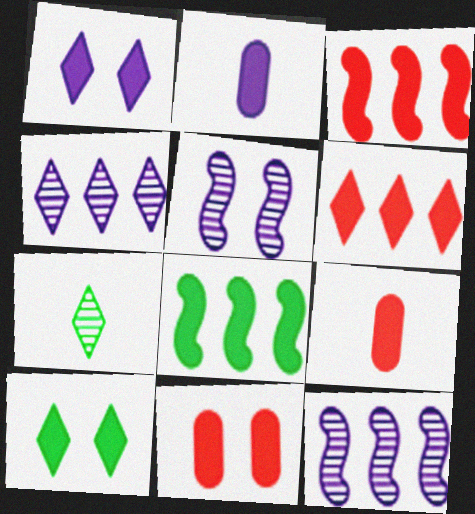[[1, 8, 9], 
[2, 3, 10]]